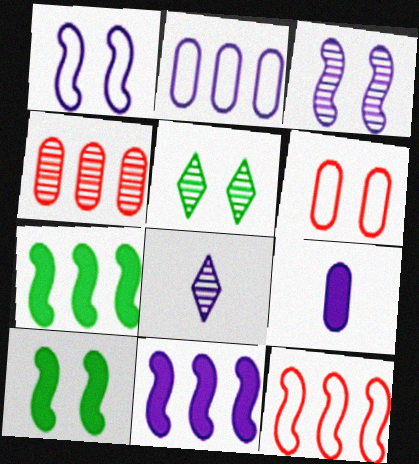[[5, 9, 12], 
[6, 7, 8]]